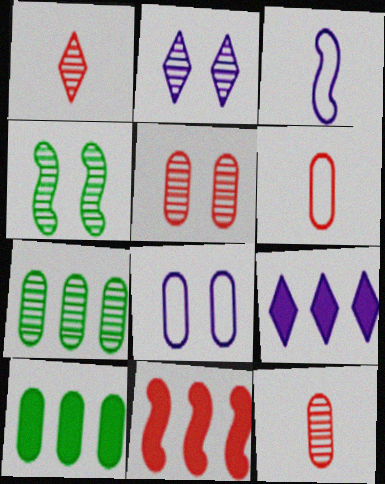[[2, 4, 5], 
[3, 4, 11], 
[4, 6, 9], 
[8, 10, 12], 
[9, 10, 11]]